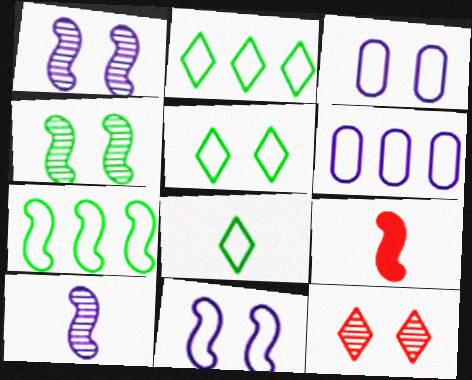[[1, 7, 9], 
[2, 5, 8]]